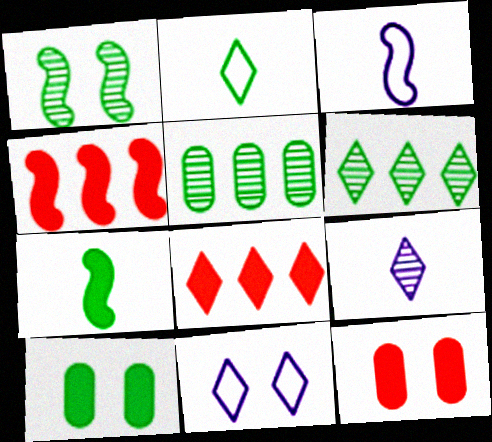[[1, 3, 4], 
[1, 11, 12], 
[3, 6, 12]]